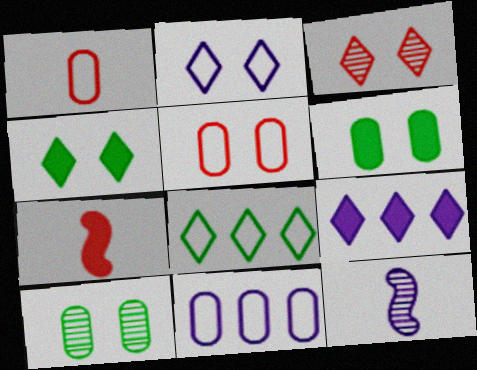[[2, 3, 4], 
[6, 7, 9]]